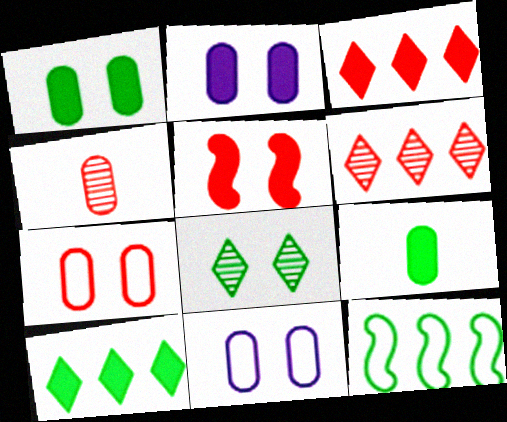[[5, 8, 11], 
[8, 9, 12]]